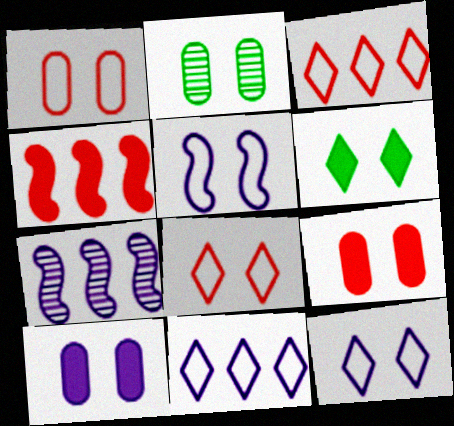[[1, 2, 10]]